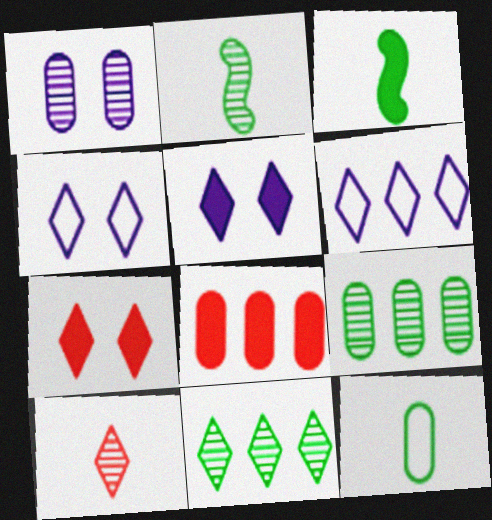[[1, 8, 12], 
[2, 4, 8], 
[3, 5, 8]]